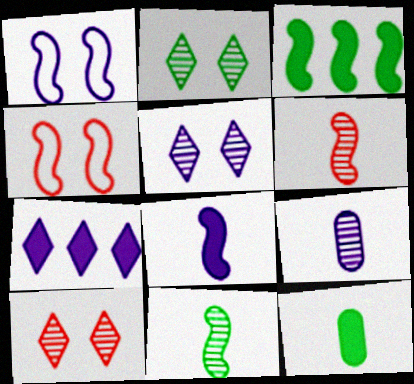[[1, 3, 6], 
[1, 7, 9], 
[2, 5, 10]]